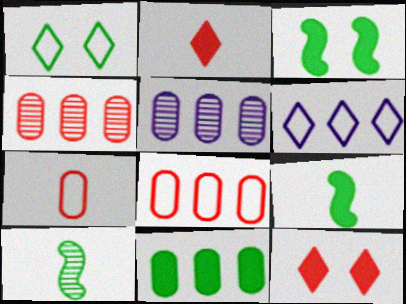[[1, 10, 11], 
[5, 8, 11]]